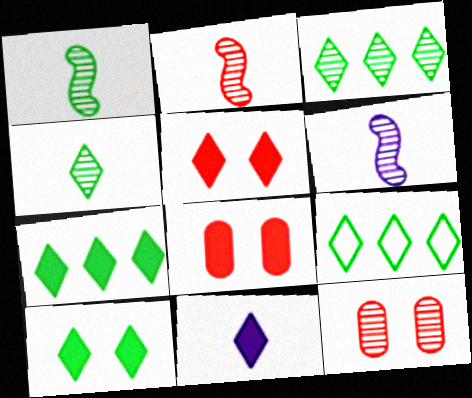[[1, 2, 6], 
[3, 6, 12], 
[3, 7, 9], 
[4, 9, 10], 
[5, 7, 11], 
[6, 8, 9]]